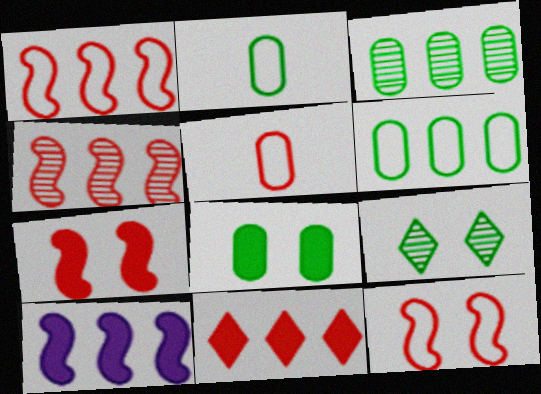[[2, 3, 8], 
[5, 9, 10]]